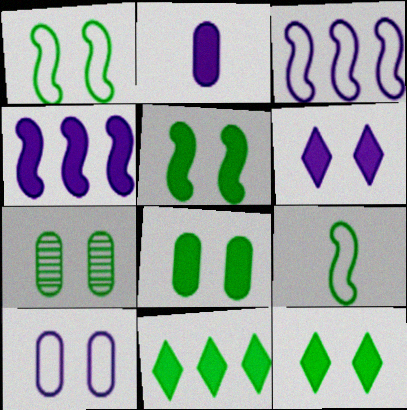[[1, 7, 12], 
[2, 4, 6], 
[5, 8, 12], 
[7, 9, 11]]